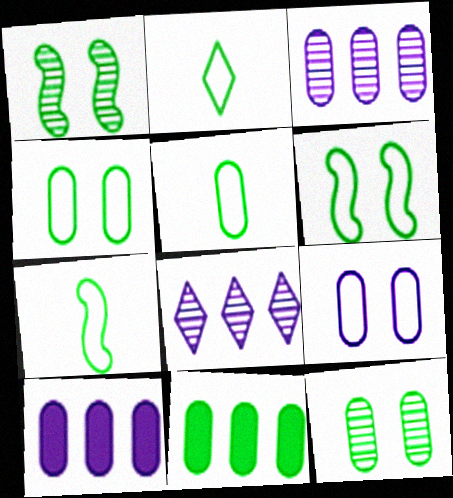[[1, 2, 11], 
[2, 5, 7], 
[5, 11, 12]]